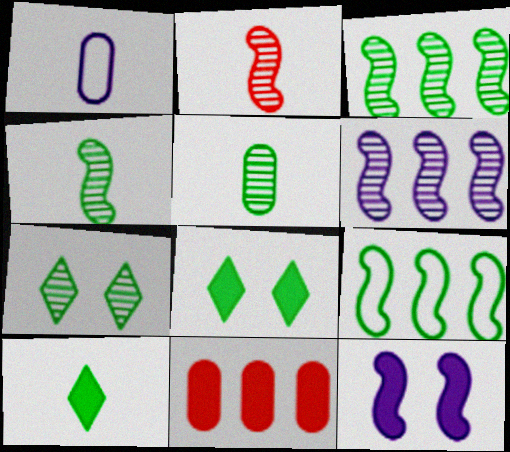[[1, 2, 10], 
[2, 9, 12], 
[3, 5, 7], 
[5, 8, 9], 
[10, 11, 12]]